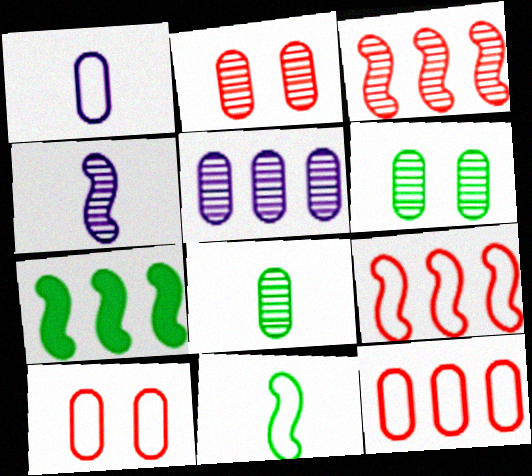[[2, 5, 8]]